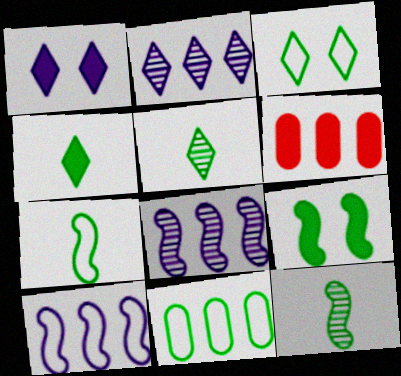[[3, 7, 11], 
[5, 9, 11]]